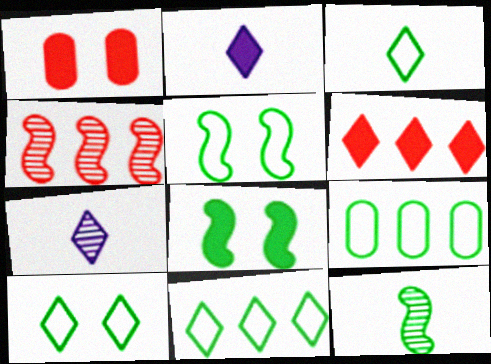[[3, 5, 9], 
[3, 10, 11], 
[6, 7, 10]]